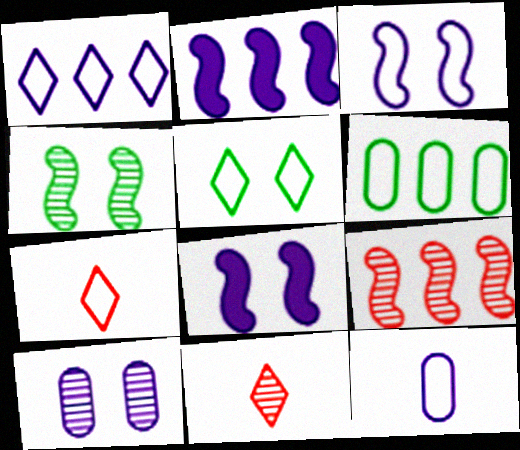[[1, 3, 12], 
[1, 5, 7], 
[3, 6, 7], 
[6, 8, 11]]